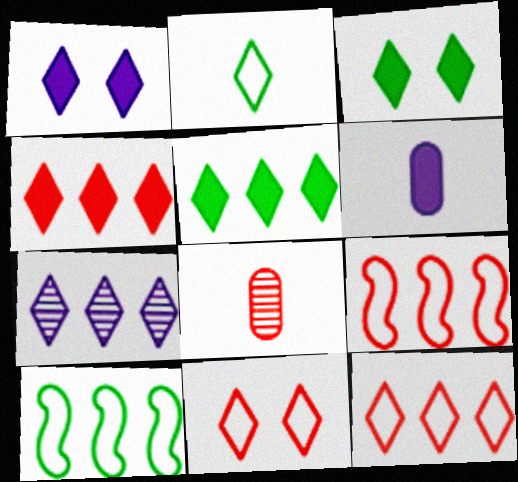[[1, 8, 10], 
[5, 7, 12]]